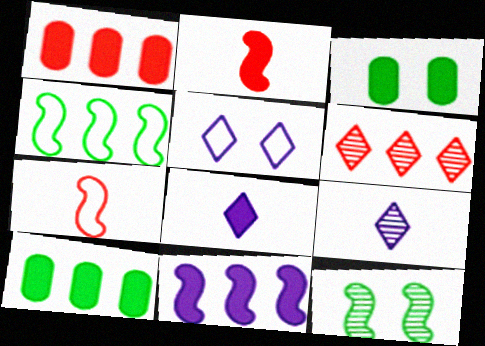[[7, 11, 12]]